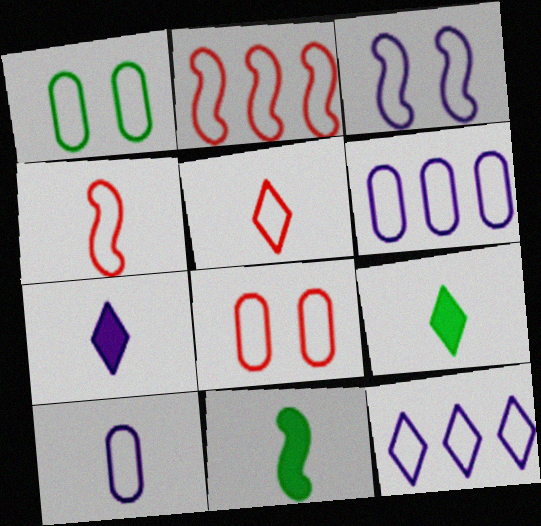[[1, 4, 12], 
[2, 5, 8], 
[3, 10, 12]]